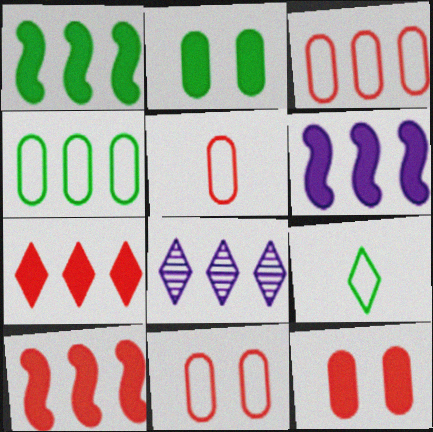[[1, 3, 8], 
[1, 6, 10], 
[3, 5, 11], 
[4, 8, 10]]